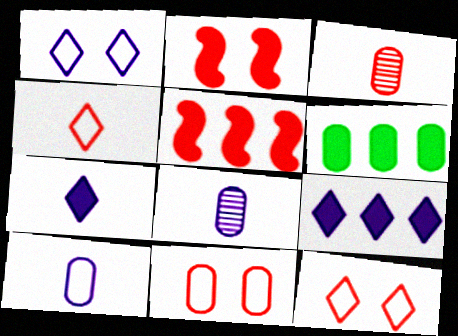[[2, 6, 7], 
[3, 5, 12], 
[5, 6, 9], 
[6, 8, 11]]